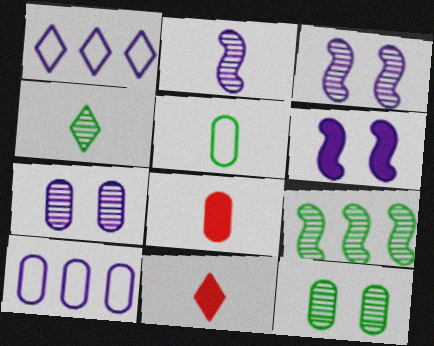[[2, 5, 11], 
[4, 9, 12], 
[8, 10, 12]]